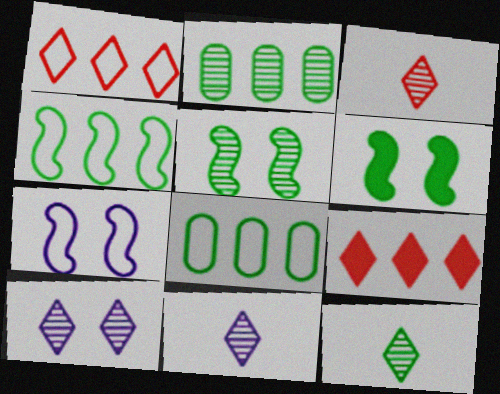[[2, 5, 12], 
[3, 11, 12], 
[6, 8, 12]]